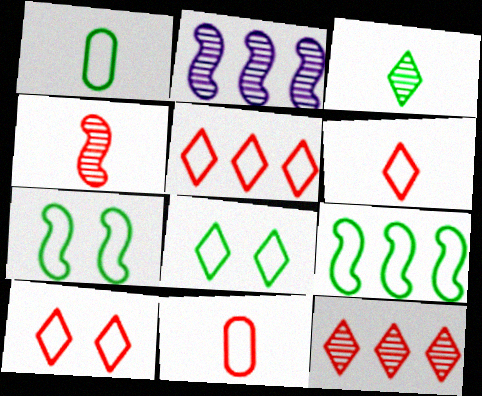[[1, 8, 9], 
[5, 6, 10]]